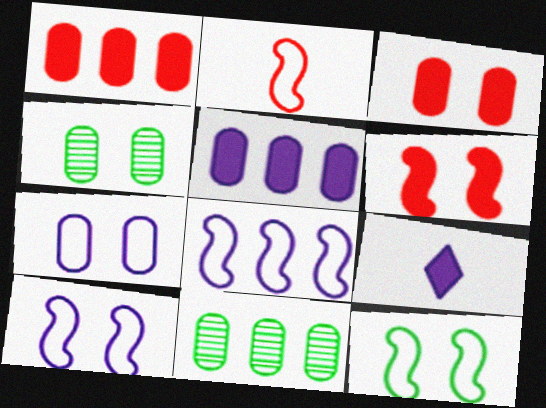[[2, 8, 12], 
[3, 4, 7]]